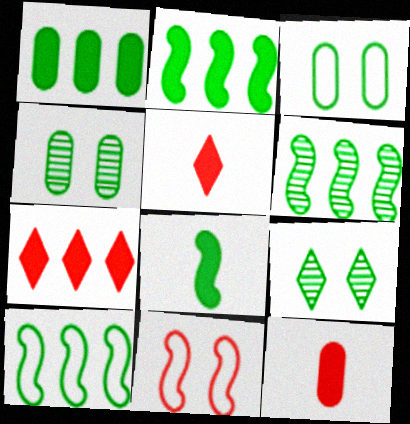[[2, 6, 10]]